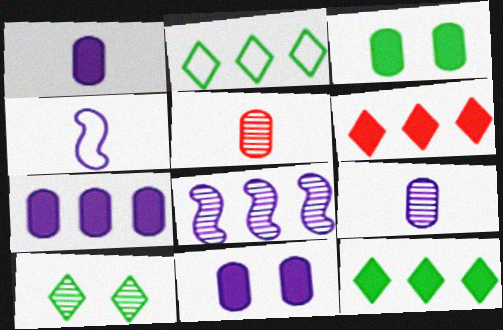[[1, 7, 11], 
[5, 8, 10]]